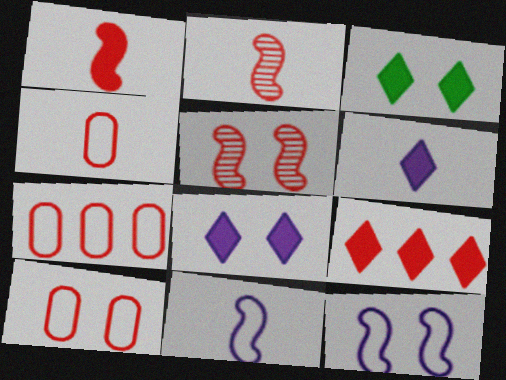[[2, 9, 10], 
[3, 6, 9], 
[4, 5, 9], 
[4, 7, 10]]